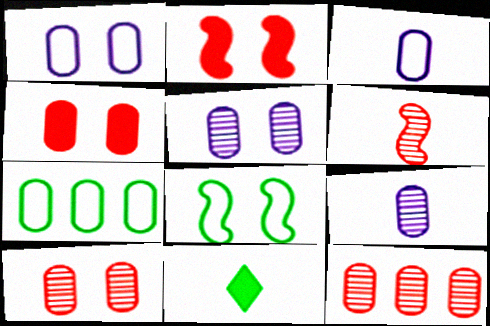[[3, 6, 11], 
[4, 7, 9]]